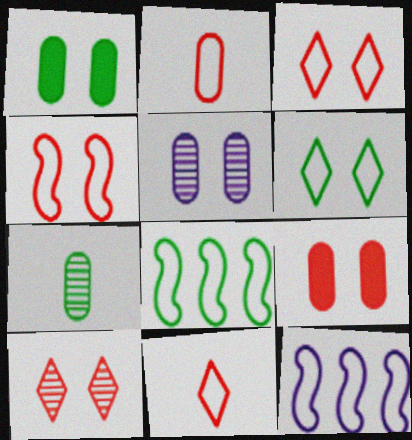[[2, 6, 12], 
[4, 9, 10]]